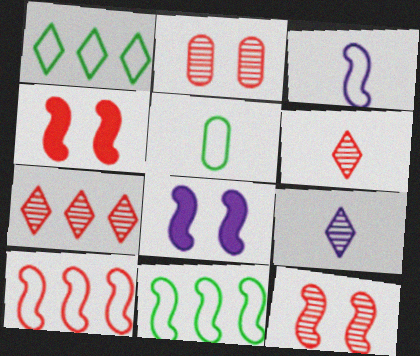[[5, 7, 8]]